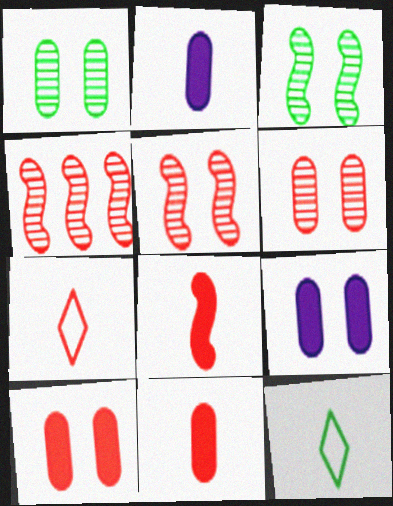[[4, 7, 10], 
[4, 9, 12]]